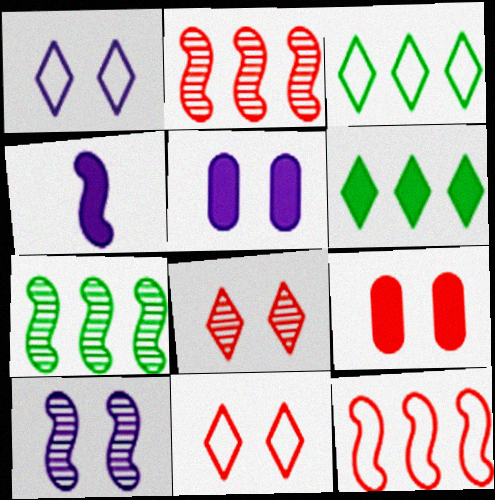[[1, 5, 10], 
[4, 6, 9]]